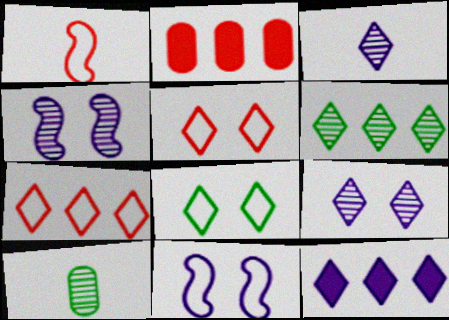[[6, 7, 12]]